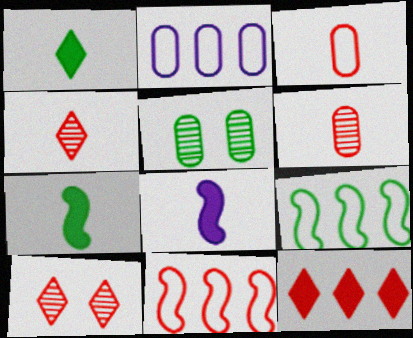[[1, 5, 9], 
[2, 7, 10]]